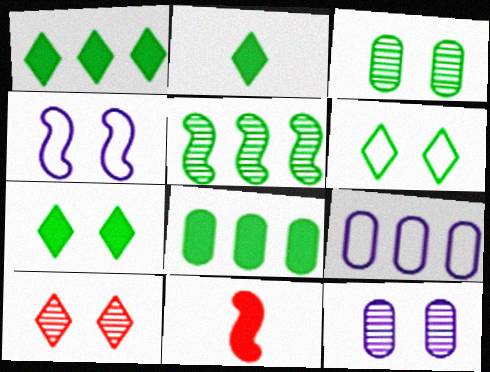[[1, 2, 7], 
[4, 5, 11]]